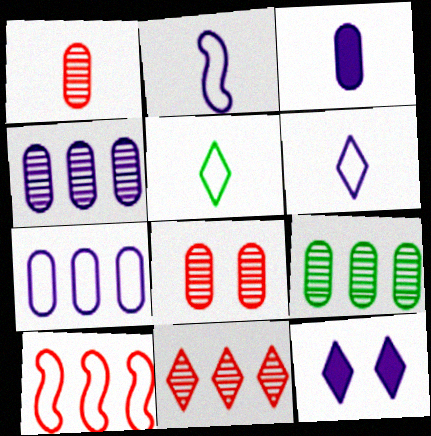[[2, 4, 12], 
[5, 11, 12]]